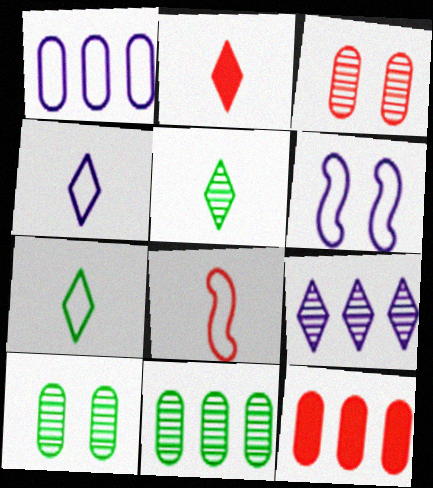[[1, 4, 6], 
[1, 11, 12], 
[2, 4, 5], 
[2, 6, 11], 
[5, 6, 12]]